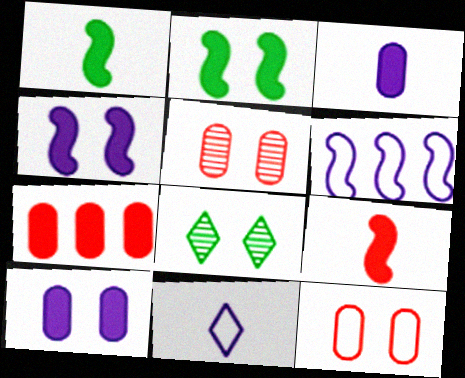[[4, 8, 12]]